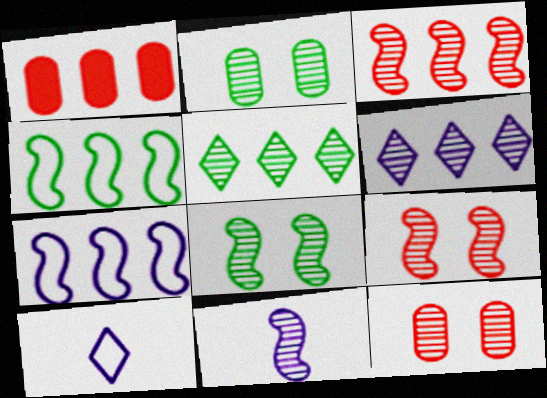[[1, 4, 6], 
[1, 5, 7], 
[1, 8, 10], 
[3, 8, 11], 
[5, 11, 12]]